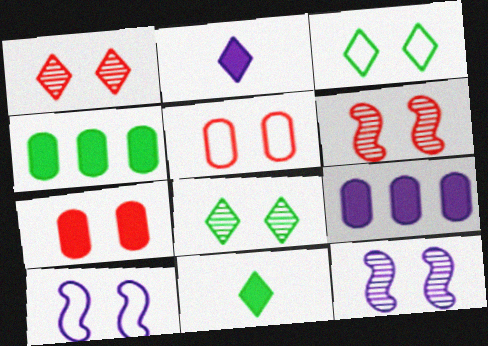[[3, 5, 10], 
[3, 7, 12], 
[7, 8, 10]]